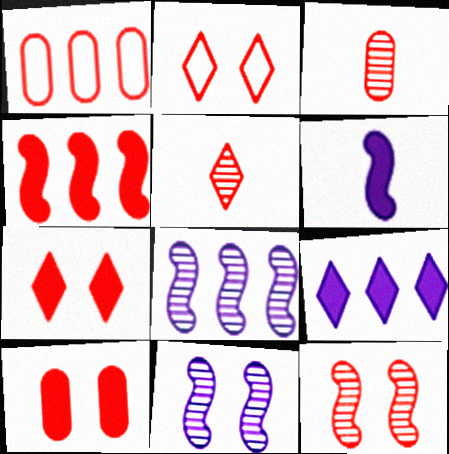[[1, 3, 10], 
[2, 3, 4], 
[2, 10, 12]]